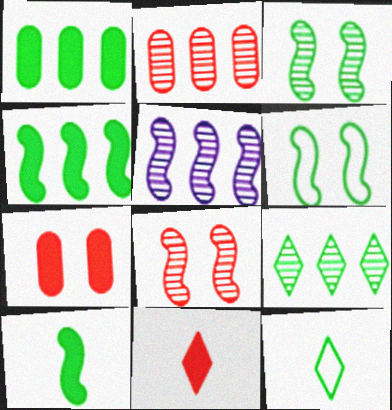[[1, 3, 12], 
[2, 5, 9], 
[5, 7, 12]]